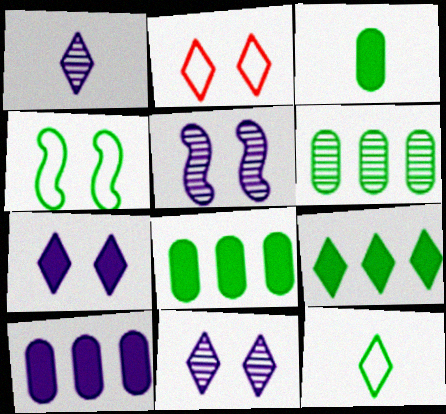[[1, 2, 9]]